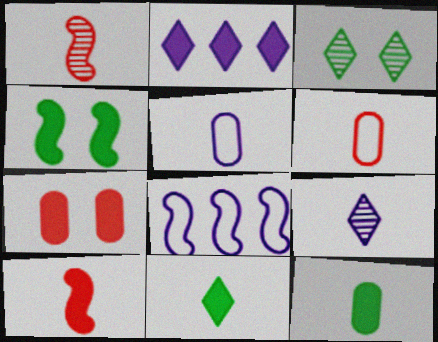[[1, 4, 8], 
[1, 5, 11]]